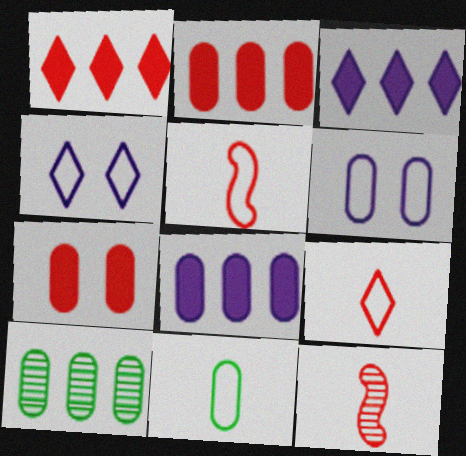[]